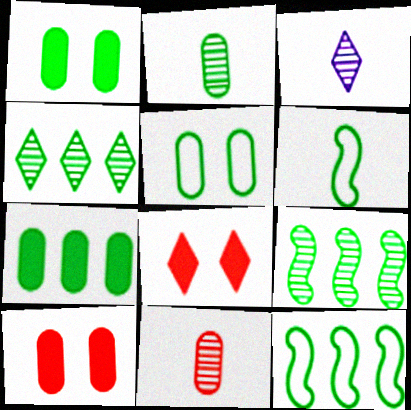[[1, 4, 6], 
[2, 5, 7], 
[3, 10, 12], 
[4, 7, 12]]